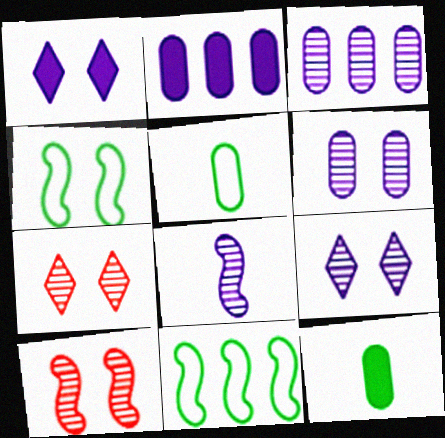[[3, 8, 9]]